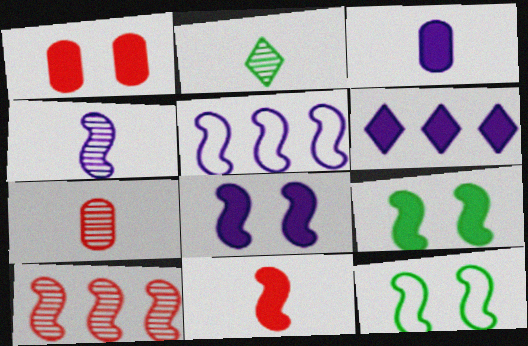[[1, 2, 5], 
[2, 4, 7], 
[3, 6, 8], 
[4, 5, 8], 
[6, 7, 12]]